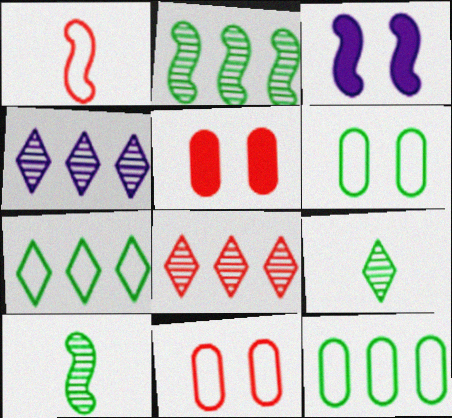[[1, 2, 3], 
[1, 5, 8]]